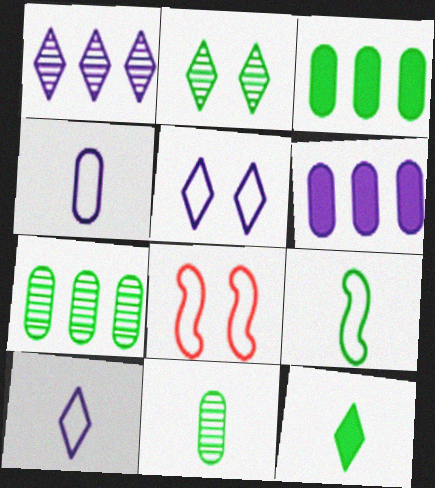[[2, 3, 9], 
[9, 11, 12]]